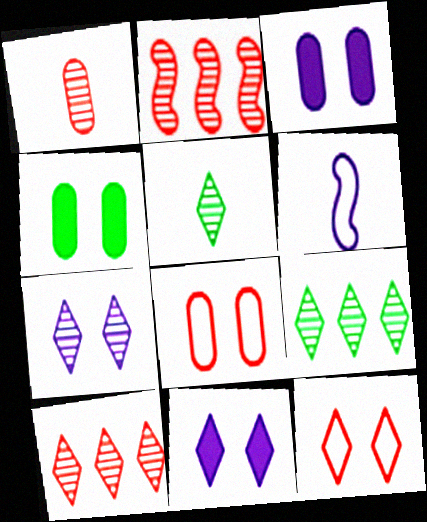[[4, 6, 10], 
[5, 7, 10]]